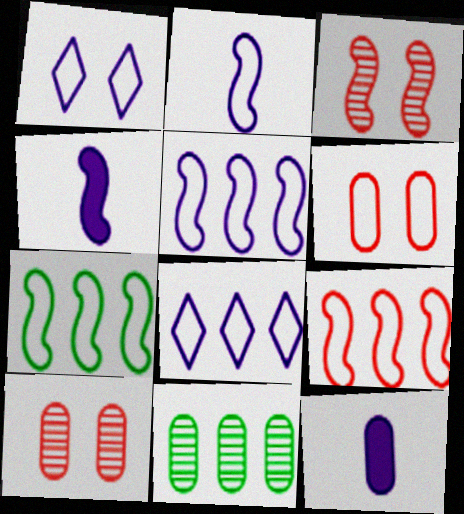[[3, 4, 7], 
[5, 7, 9], 
[6, 11, 12]]